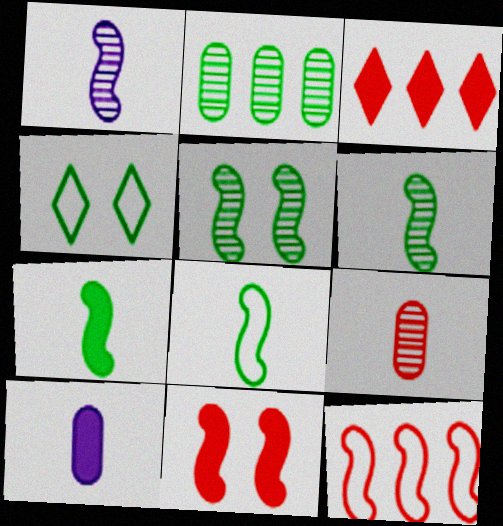[[2, 4, 7], 
[6, 7, 8]]